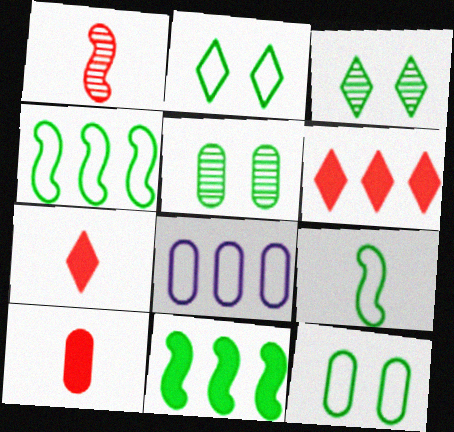[[5, 8, 10]]